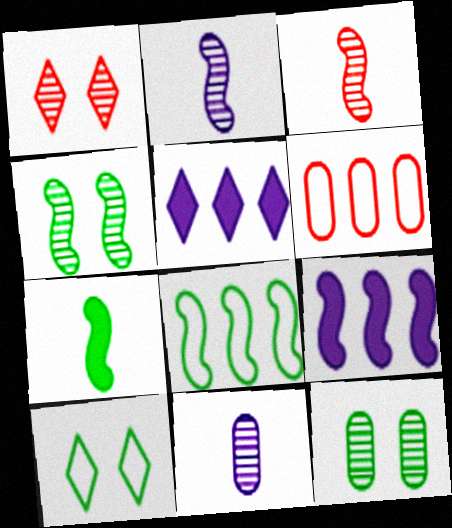[[4, 7, 8]]